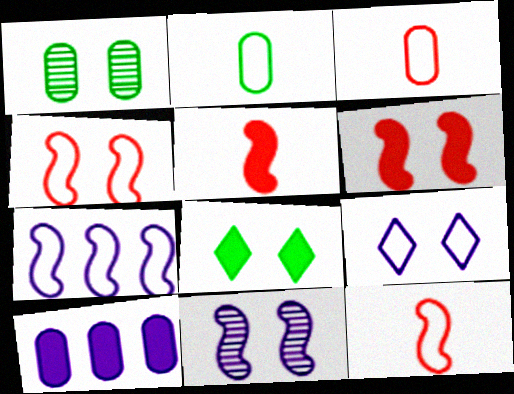[[1, 3, 10], 
[1, 6, 9], 
[5, 8, 10]]